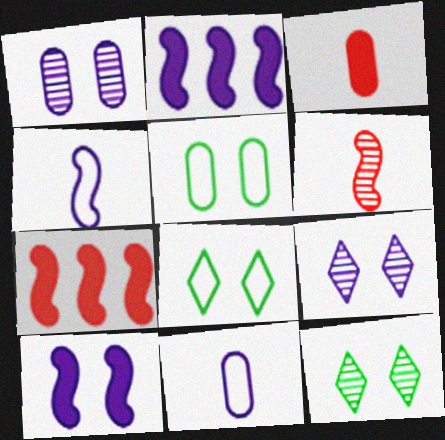[[2, 9, 11], 
[7, 11, 12]]